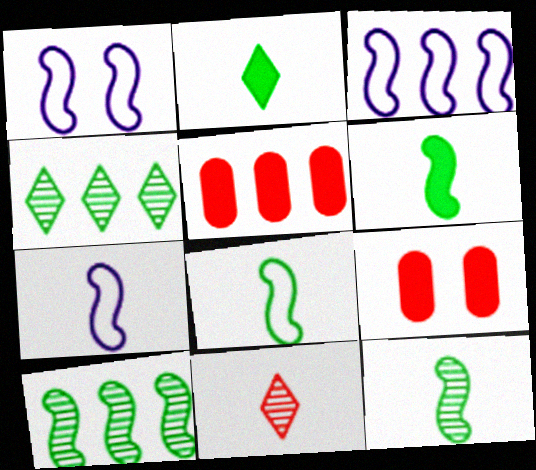[[1, 3, 7], 
[3, 4, 5], 
[4, 7, 9], 
[6, 8, 12]]